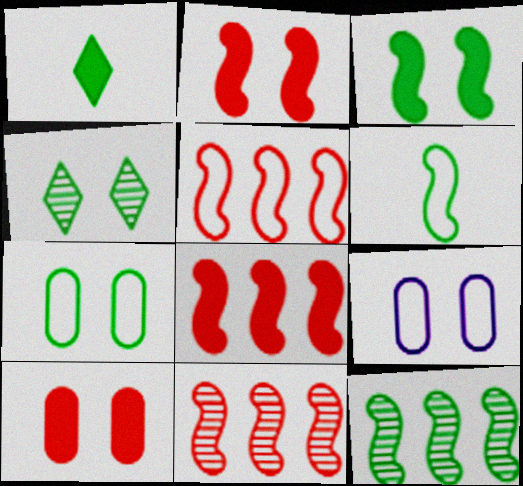[[1, 7, 12], 
[1, 9, 11], 
[2, 4, 9], 
[3, 4, 7], 
[3, 6, 12], 
[5, 8, 11]]